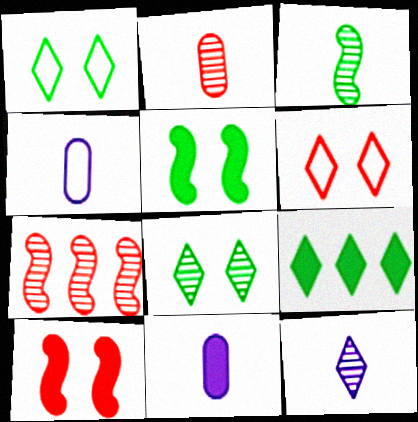[[1, 7, 11], 
[2, 3, 12], 
[6, 9, 12], 
[9, 10, 11]]